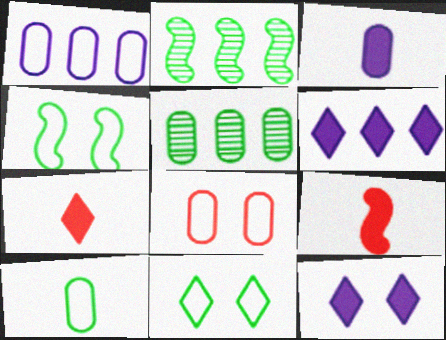[[1, 8, 10], 
[3, 5, 8]]